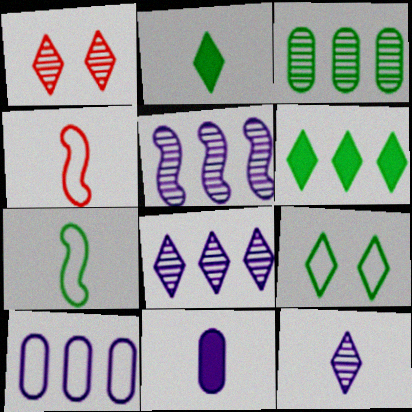[[4, 9, 10]]